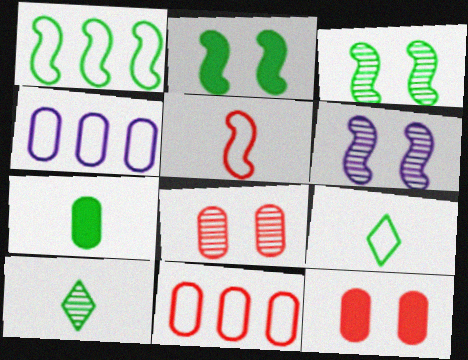[[4, 7, 8]]